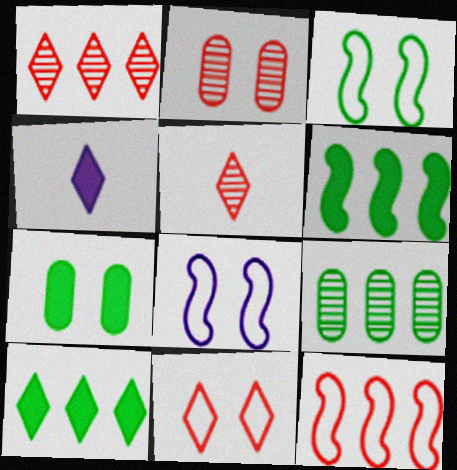[]